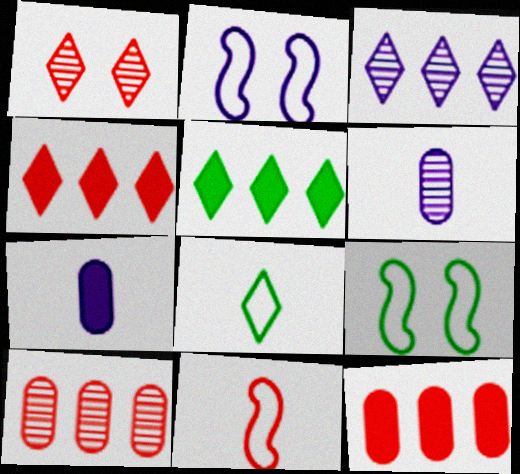[[1, 11, 12], 
[2, 3, 7], 
[4, 6, 9]]